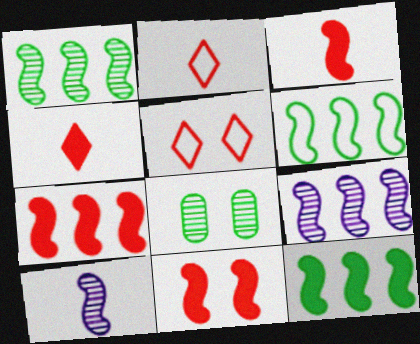[[1, 6, 12], 
[3, 7, 11], 
[6, 7, 9], 
[6, 10, 11]]